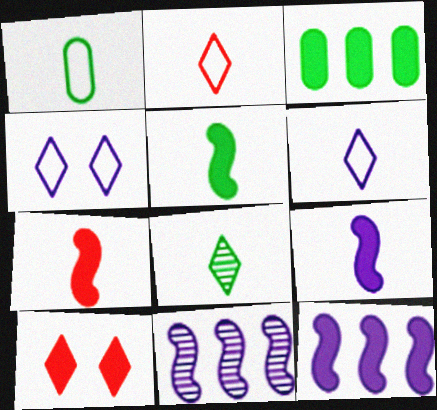[[1, 5, 8], 
[1, 10, 11], 
[3, 9, 10], 
[5, 7, 9]]